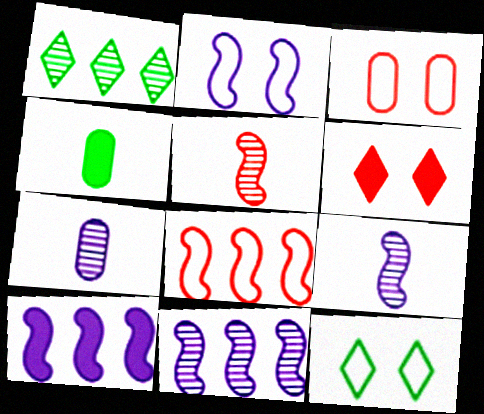[[2, 3, 12], 
[2, 9, 10], 
[4, 6, 10]]